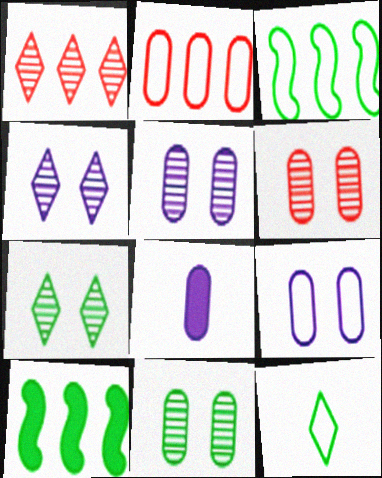[[2, 8, 11], 
[5, 6, 11], 
[10, 11, 12]]